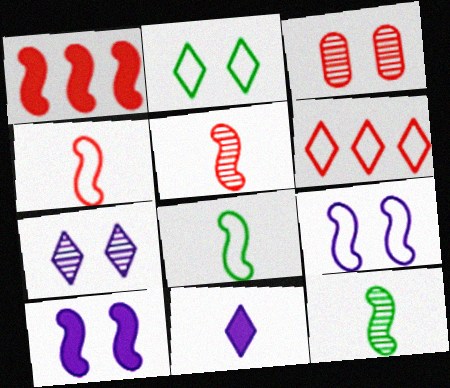[[1, 9, 12], 
[2, 3, 10]]